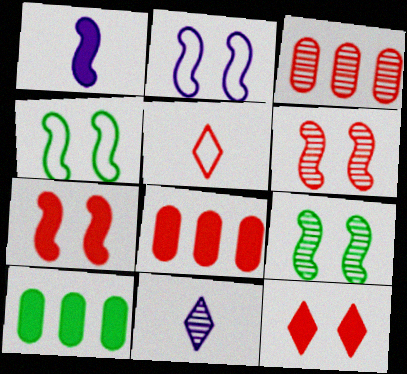[[1, 10, 12], 
[2, 7, 9], 
[3, 5, 7], 
[3, 9, 11], 
[4, 8, 11], 
[5, 6, 8]]